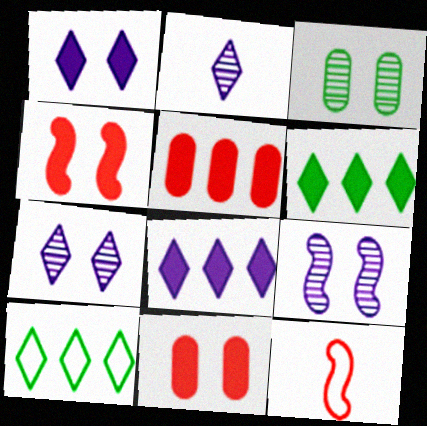[[3, 8, 12]]